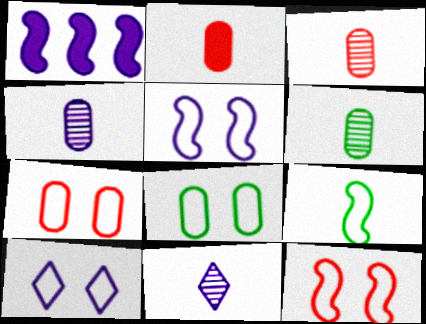[[1, 4, 10], 
[2, 9, 11], 
[3, 4, 6], 
[8, 10, 12]]